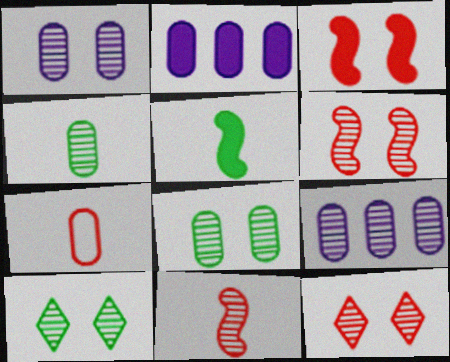[[1, 6, 10], 
[2, 7, 8], 
[9, 10, 11]]